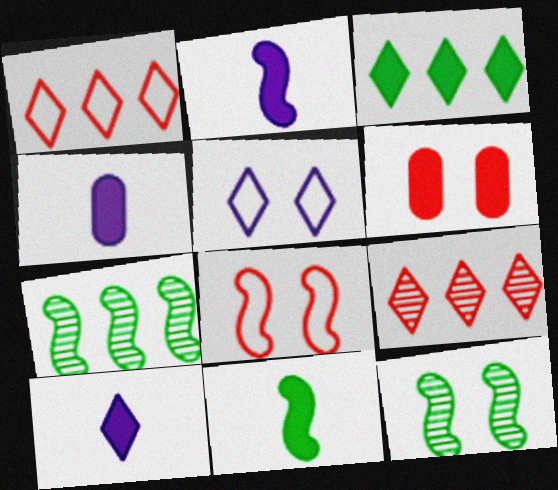[[1, 4, 12], 
[2, 3, 6], 
[2, 4, 10], 
[2, 7, 8], 
[5, 6, 12]]